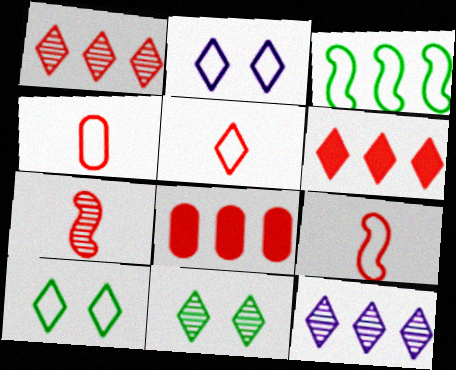[[2, 3, 4], 
[3, 8, 12], 
[4, 5, 9]]